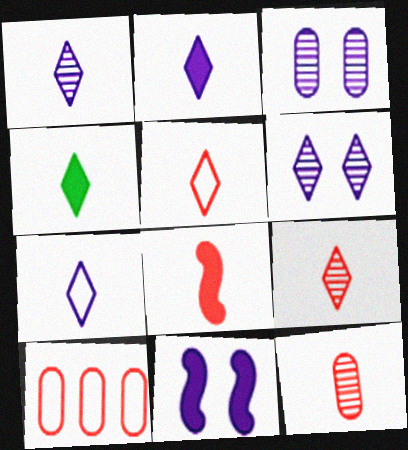[[1, 2, 7], 
[1, 4, 5], 
[4, 7, 9], 
[5, 8, 12]]